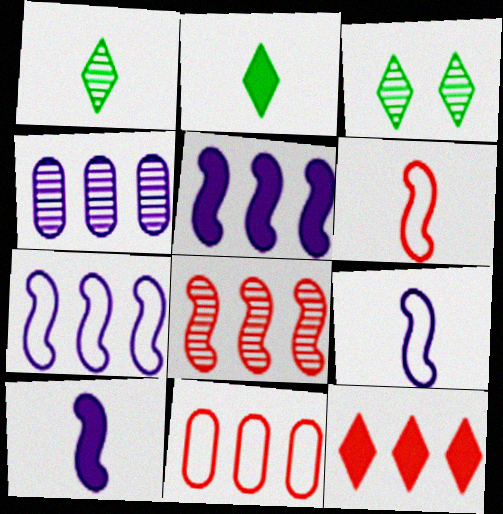[[3, 10, 11], 
[8, 11, 12]]